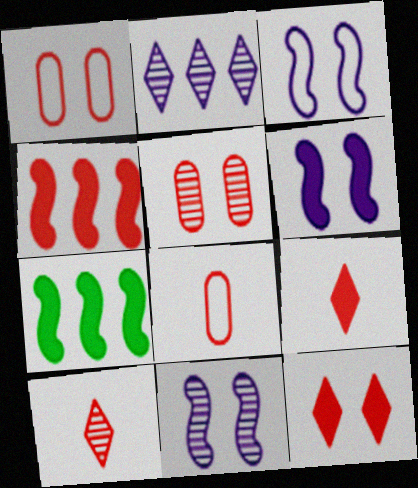[[1, 4, 10], 
[3, 6, 11]]